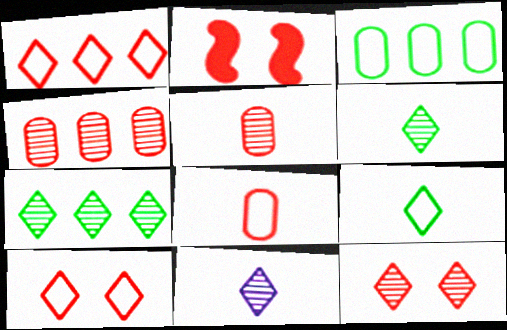[[1, 2, 5], 
[2, 3, 11], 
[7, 11, 12]]